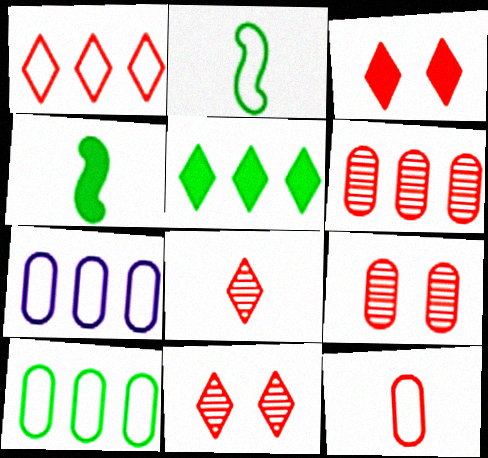[[1, 3, 8], 
[4, 7, 11]]